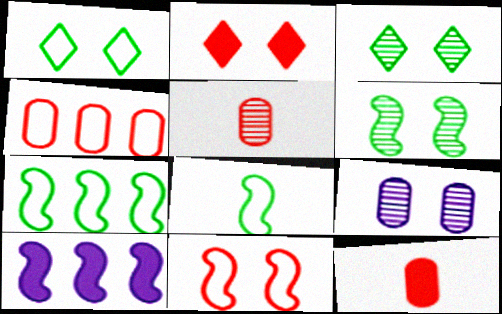[[1, 5, 10]]